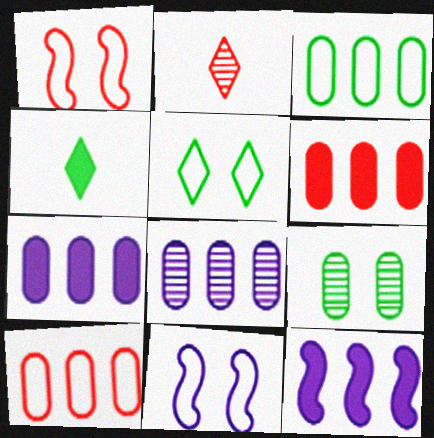[[1, 2, 6], 
[1, 4, 8], 
[3, 6, 8]]